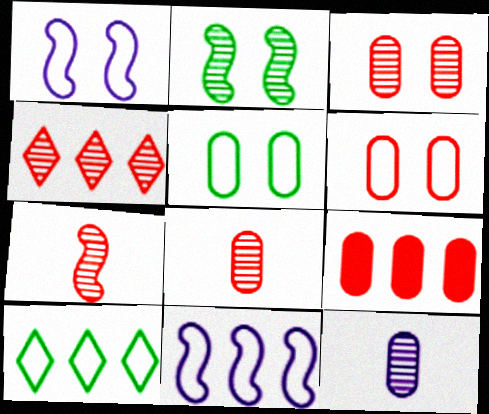[[2, 4, 12], 
[3, 4, 7], 
[5, 9, 12], 
[6, 8, 9]]